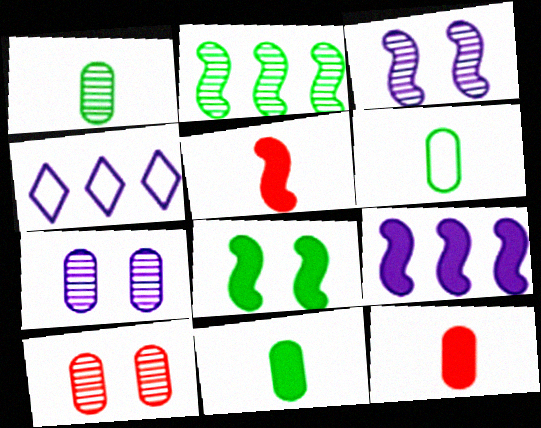[[1, 6, 11], 
[5, 8, 9]]